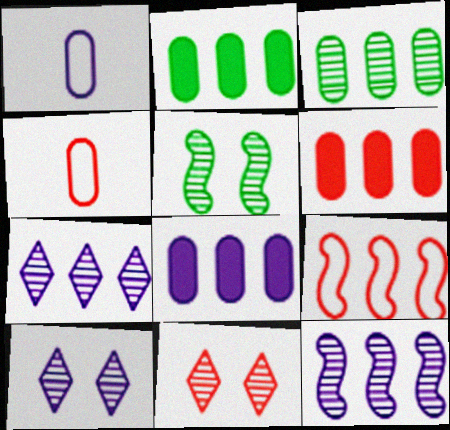[[2, 6, 8], 
[2, 7, 9]]